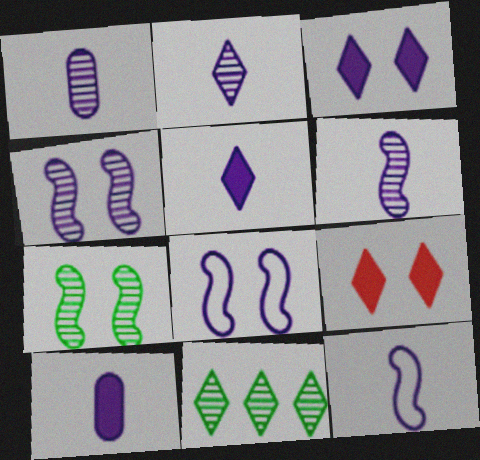[[1, 2, 6], 
[1, 5, 12], 
[2, 10, 12]]